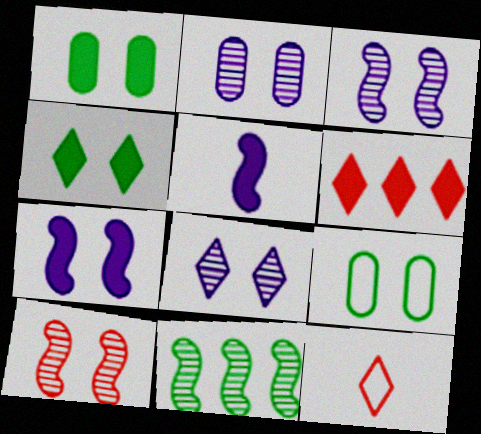[[1, 5, 6], 
[2, 3, 8]]